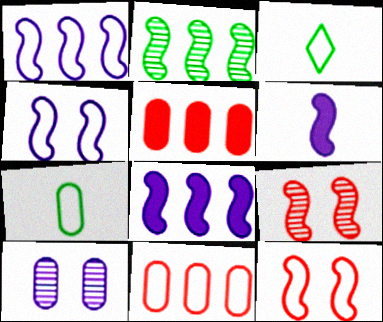[[2, 6, 12], 
[3, 4, 11], 
[5, 7, 10]]